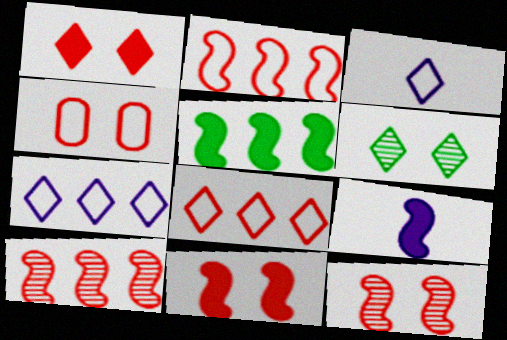[[1, 4, 12], 
[5, 9, 11]]